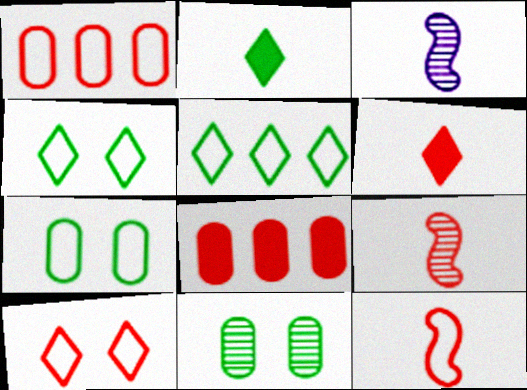[[1, 10, 12], 
[3, 4, 8], 
[8, 9, 10]]